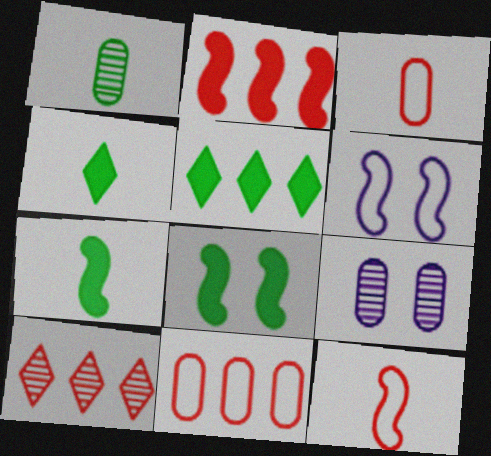[[2, 10, 11], 
[5, 9, 12]]